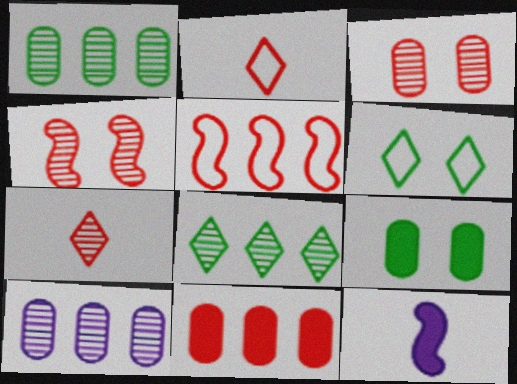[[2, 4, 11]]